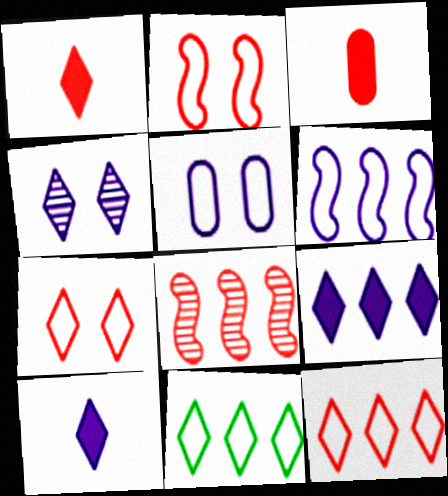[[1, 4, 11], 
[3, 7, 8]]